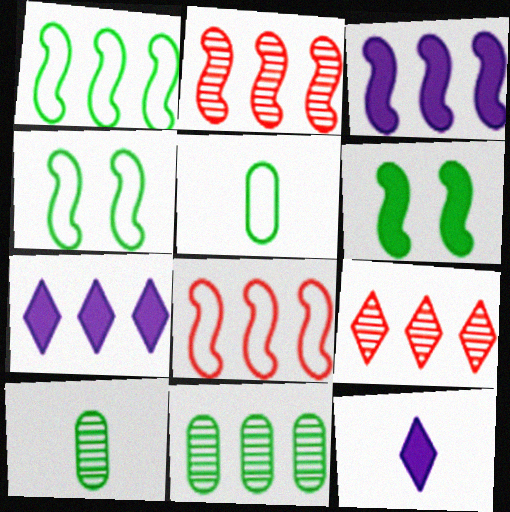[[1, 2, 3], 
[7, 8, 11]]